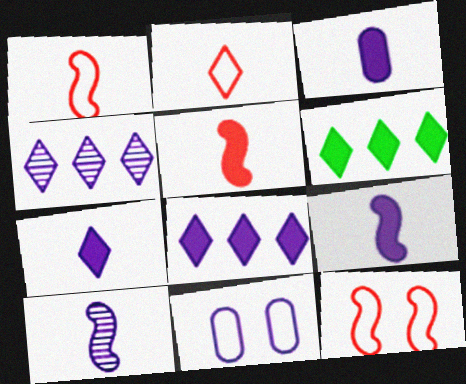[[3, 7, 9], 
[4, 9, 11], 
[8, 10, 11]]